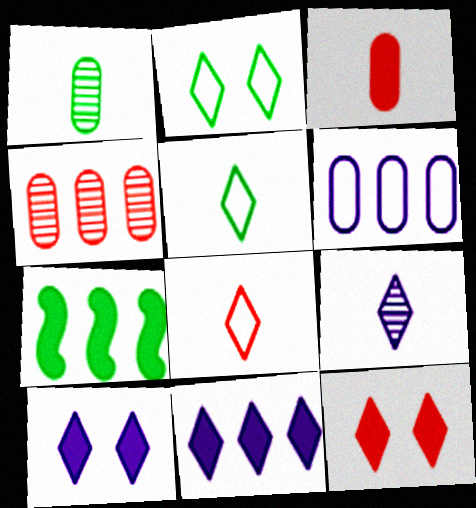[[1, 2, 7], 
[3, 7, 10]]